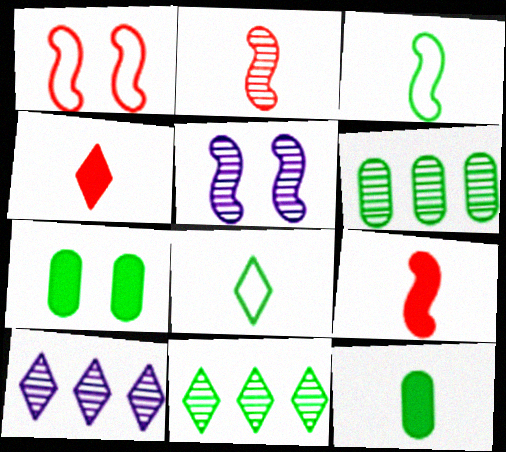[[1, 10, 12], 
[3, 7, 11]]